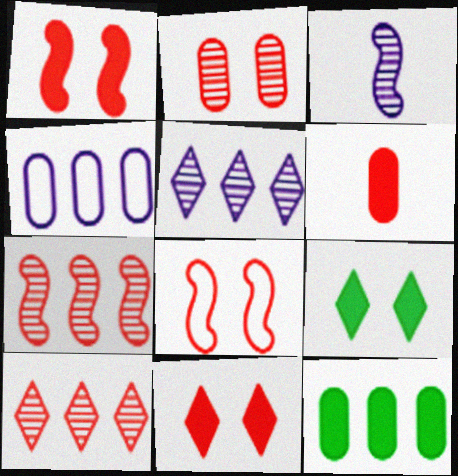[[2, 8, 11], 
[6, 8, 10]]